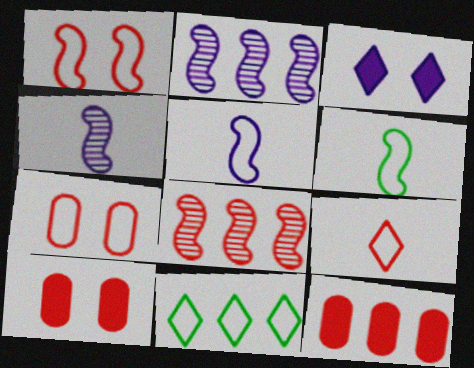[[2, 11, 12], 
[4, 10, 11], 
[5, 7, 11], 
[8, 9, 10]]